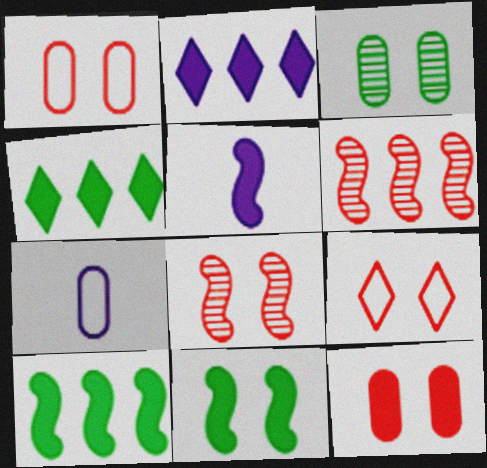[[4, 5, 12], 
[4, 7, 8], 
[8, 9, 12]]